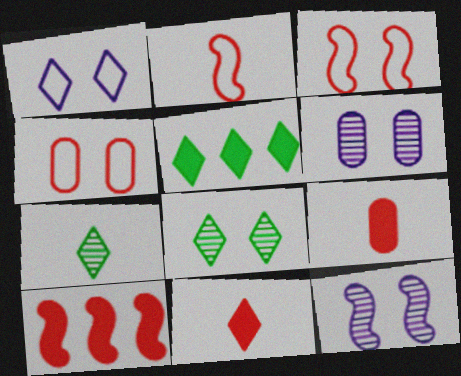[[2, 5, 6]]